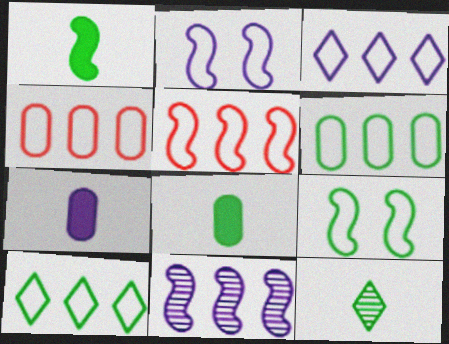[[3, 5, 6]]